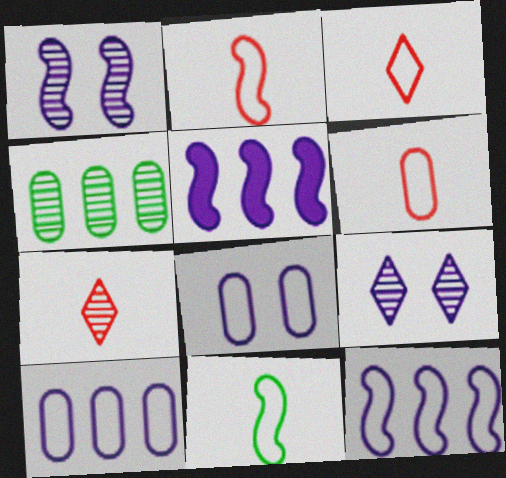[[1, 4, 7], 
[2, 3, 6]]